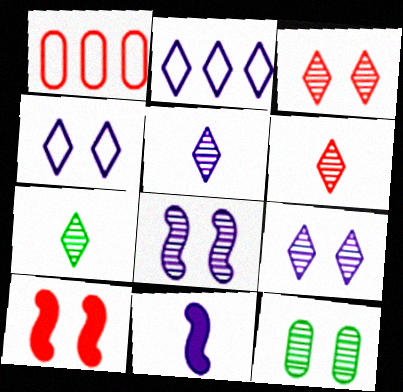[[1, 6, 10], 
[3, 8, 12], 
[4, 10, 12], 
[5, 6, 7]]